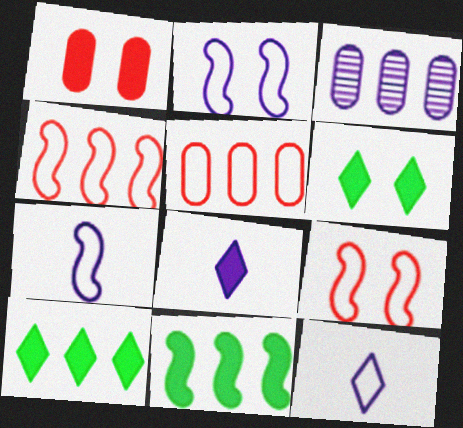[[1, 8, 11], 
[2, 3, 8], 
[3, 4, 10]]